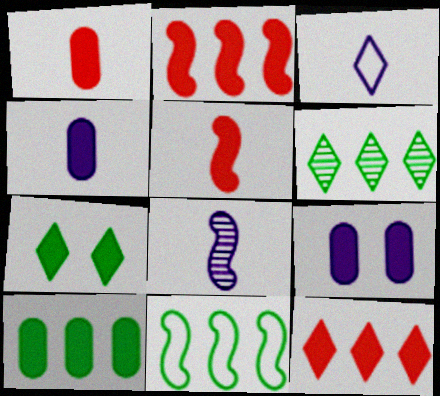[[1, 9, 10], 
[2, 4, 7], 
[3, 4, 8], 
[6, 10, 11]]